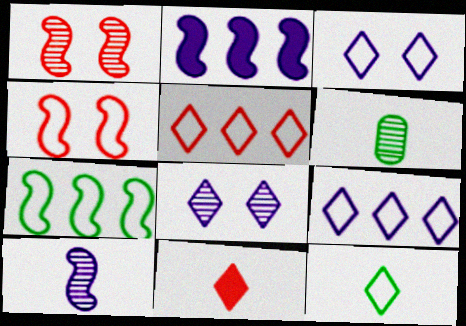[[3, 5, 12]]